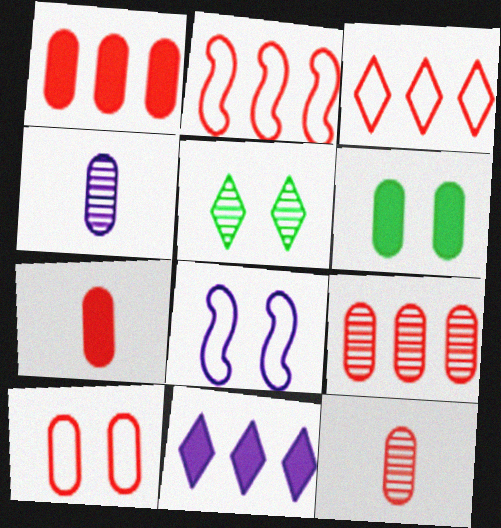[[1, 10, 12], 
[4, 8, 11], 
[7, 9, 10]]